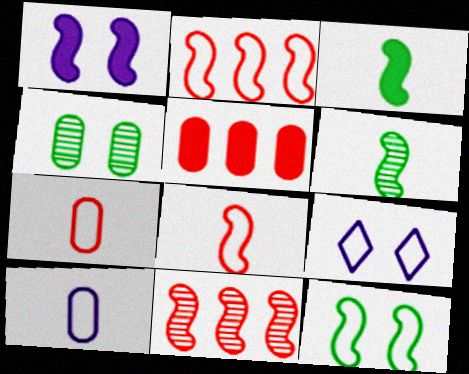[[1, 2, 6], 
[4, 5, 10], 
[5, 6, 9]]